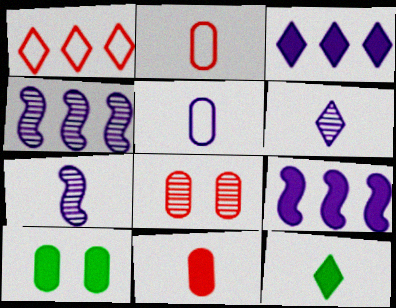[[1, 7, 10], 
[2, 7, 12]]